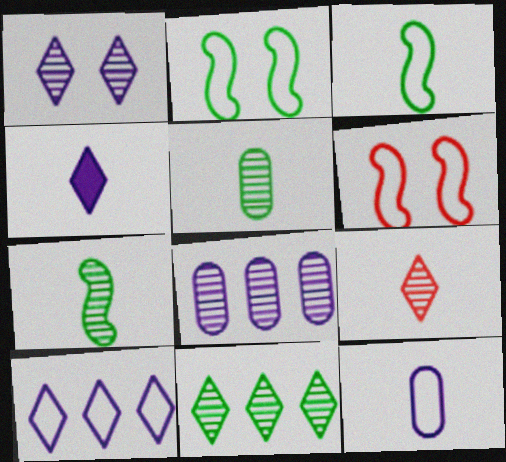[[1, 4, 10], 
[1, 9, 11]]